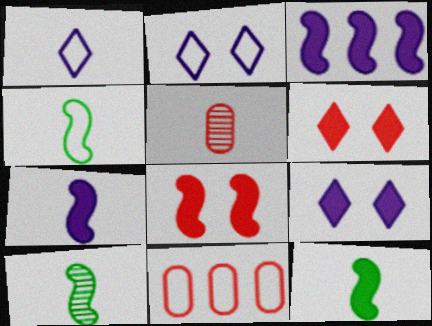[[1, 5, 12], 
[2, 4, 11], 
[3, 8, 12], 
[4, 10, 12], 
[9, 10, 11]]